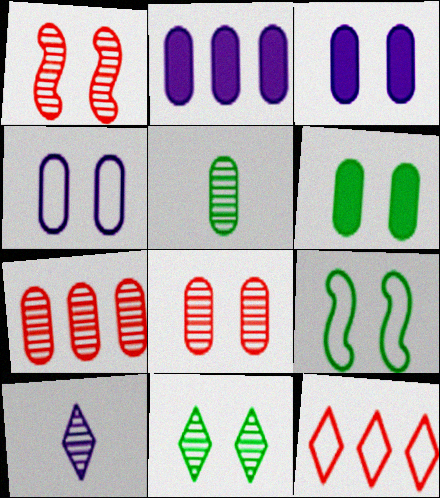[[4, 6, 8], 
[6, 9, 11]]